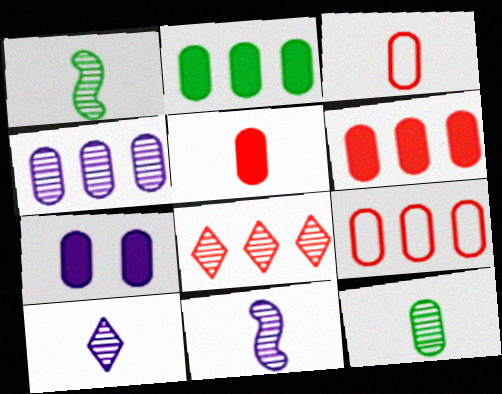[[2, 4, 9], 
[2, 5, 7], 
[7, 9, 12]]